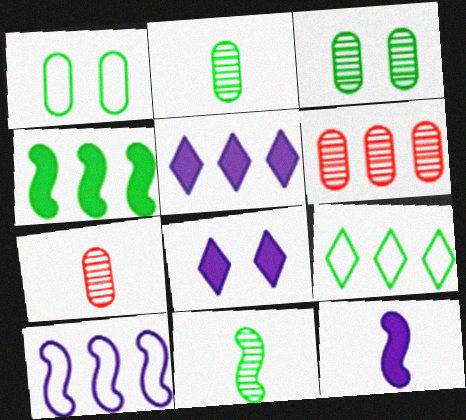[]